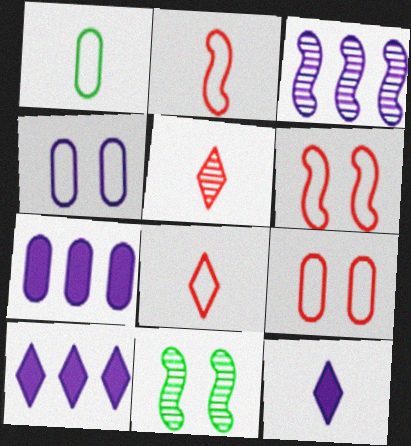[[3, 4, 12], 
[7, 8, 11]]